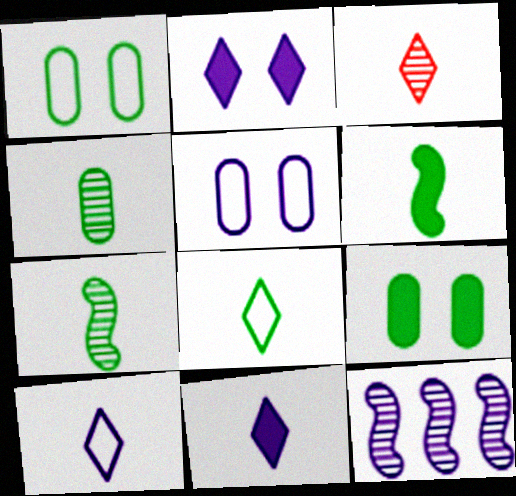[[3, 8, 11], 
[4, 6, 8], 
[5, 11, 12]]